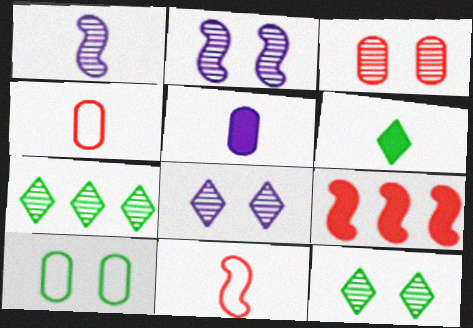[[1, 3, 7], 
[1, 4, 6], 
[2, 3, 12]]